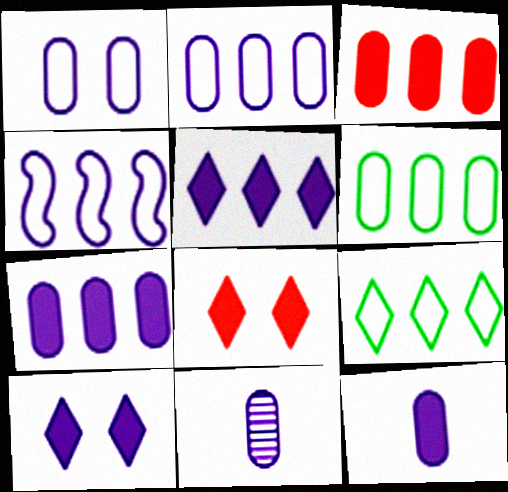[[1, 7, 11], 
[4, 10, 11]]